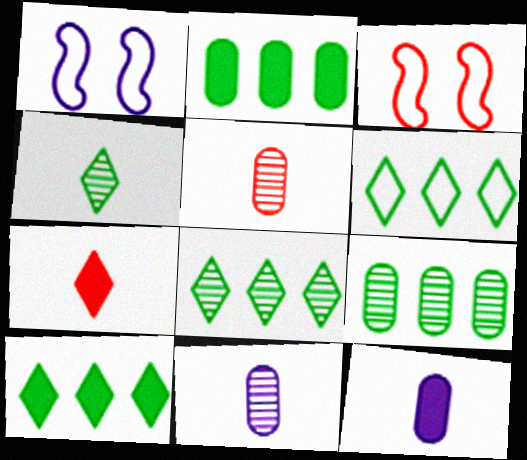[[1, 5, 10], 
[1, 7, 9], 
[3, 8, 12], 
[3, 10, 11], 
[6, 8, 10]]